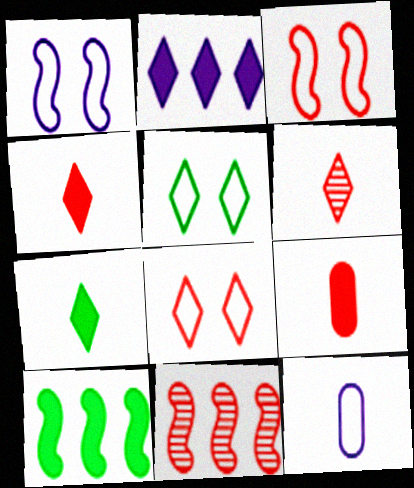[[2, 5, 6], 
[8, 9, 11]]